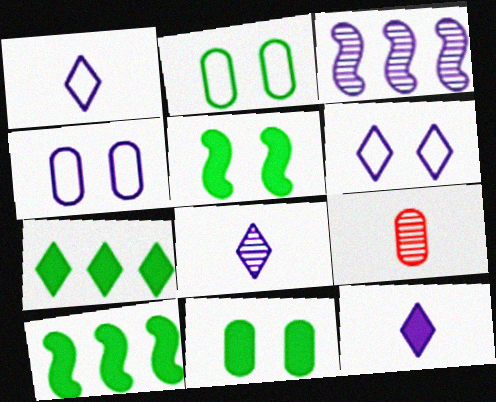[[1, 8, 12], 
[3, 4, 12], 
[6, 9, 10]]